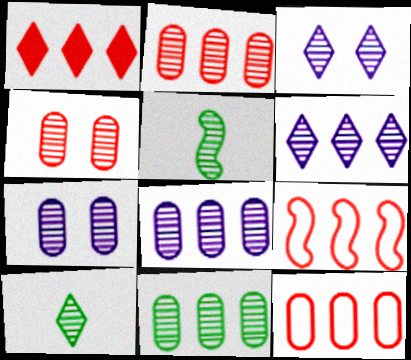[[1, 2, 9], 
[2, 3, 5], 
[2, 8, 11], 
[4, 5, 6]]